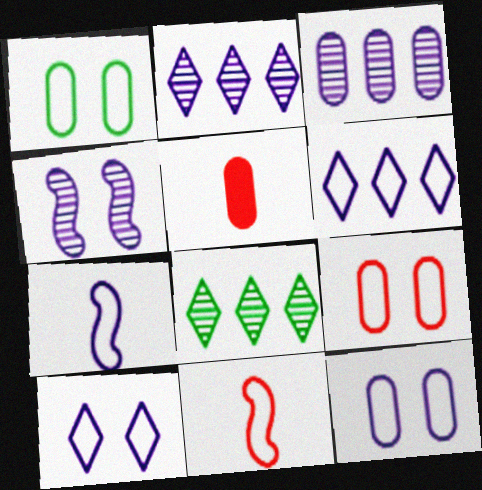[[1, 3, 5], 
[1, 6, 11], 
[1, 9, 12], 
[6, 7, 12]]